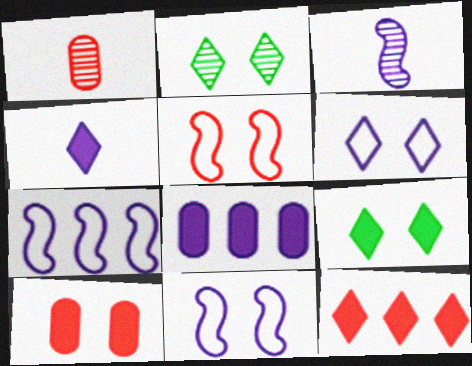[[1, 5, 12], 
[1, 7, 9], 
[2, 10, 11], 
[3, 6, 8], 
[4, 9, 12]]